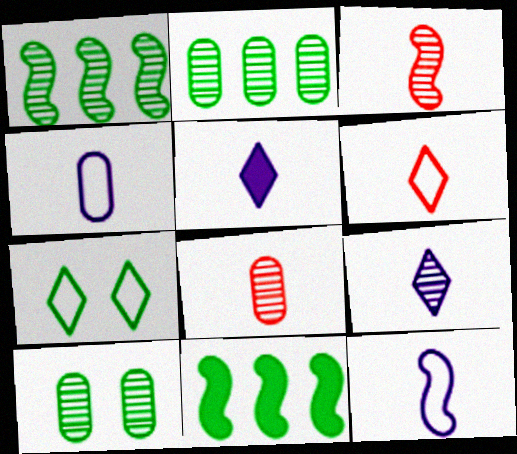[]